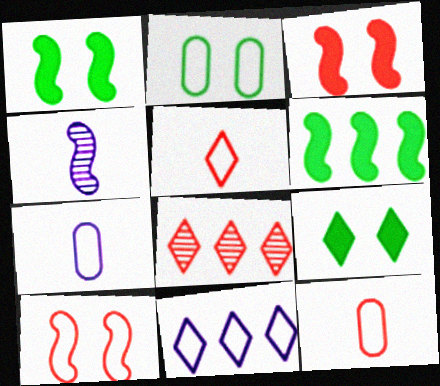[[1, 7, 8], 
[3, 8, 12], 
[4, 6, 10]]